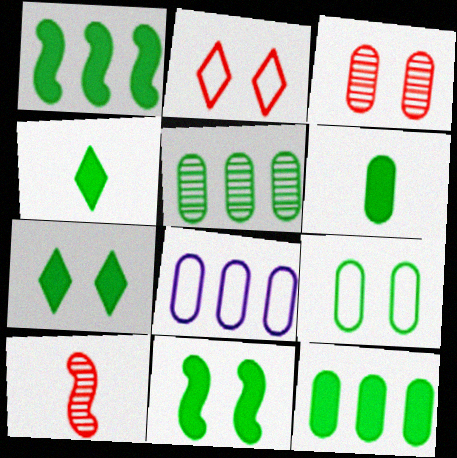[[1, 6, 7], 
[3, 6, 8], 
[4, 11, 12], 
[5, 6, 9], 
[7, 8, 10]]